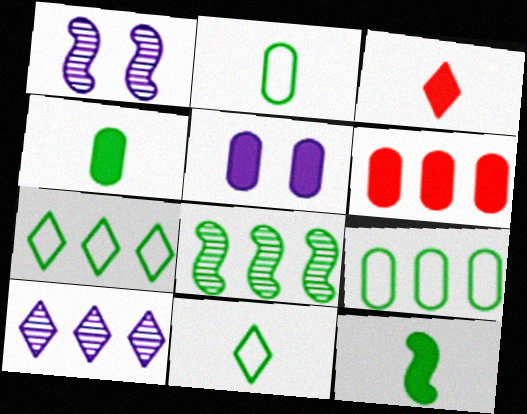[[1, 3, 9], 
[1, 6, 11], 
[4, 5, 6]]